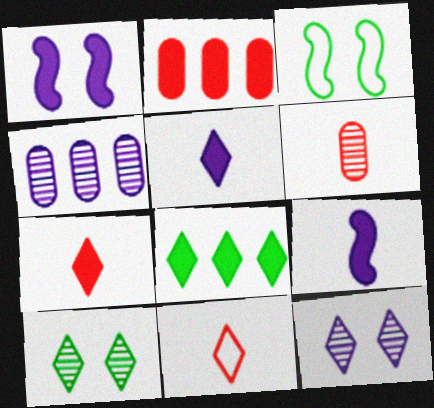[[3, 4, 7], 
[8, 11, 12]]